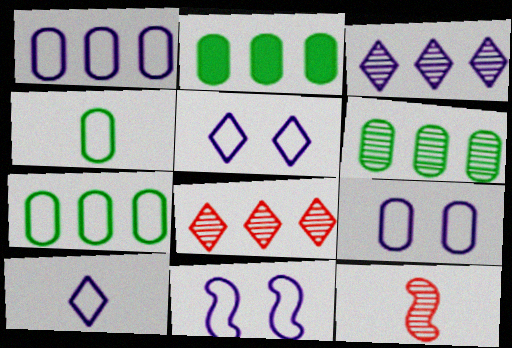[[1, 10, 11], 
[2, 5, 12], 
[2, 6, 7], 
[5, 9, 11]]